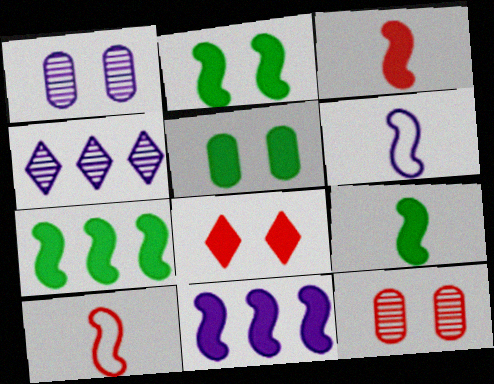[[2, 3, 11], 
[2, 7, 9], 
[4, 5, 10]]